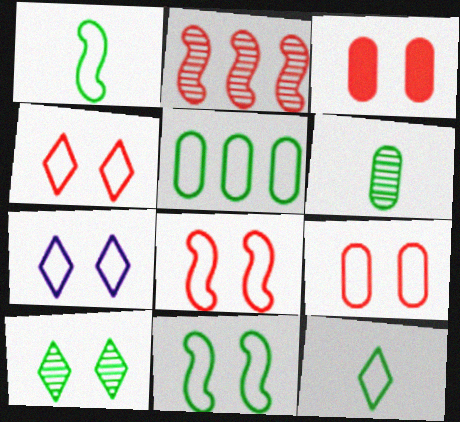[[4, 8, 9], 
[5, 11, 12], 
[7, 9, 11]]